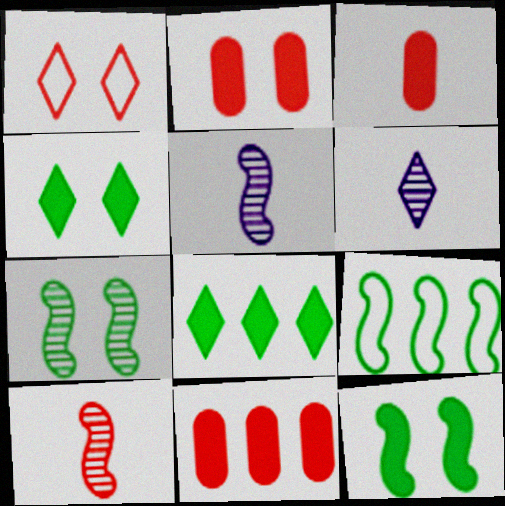[[1, 6, 8], 
[1, 10, 11], 
[2, 3, 11], 
[2, 6, 9]]